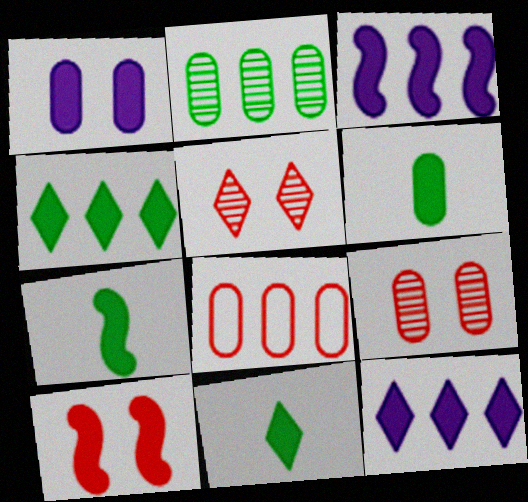[[3, 7, 10], 
[6, 7, 11], 
[6, 10, 12]]